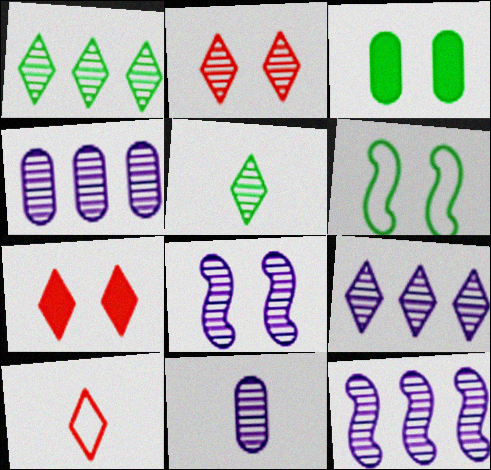[[2, 5, 9], 
[3, 10, 12], 
[4, 9, 12], 
[8, 9, 11]]